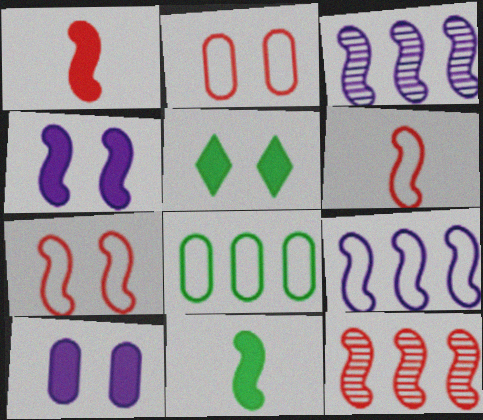[[1, 7, 12], 
[3, 7, 11]]